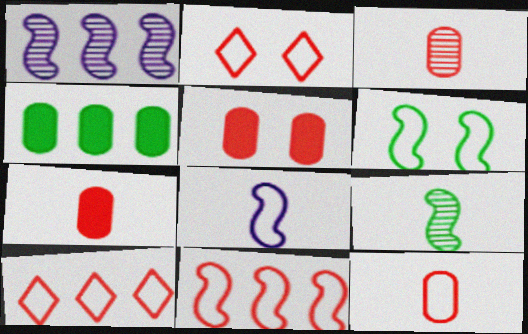[[1, 4, 10], 
[2, 11, 12], 
[3, 7, 12], 
[6, 8, 11]]